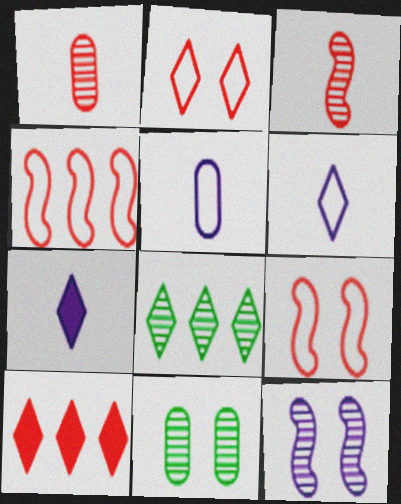[[1, 8, 12], 
[1, 9, 10], 
[2, 7, 8], 
[4, 7, 11]]